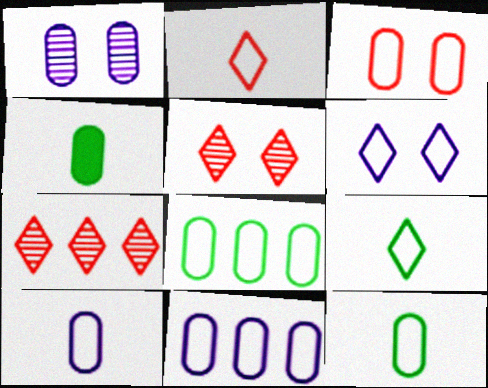[[3, 8, 10], 
[3, 11, 12]]